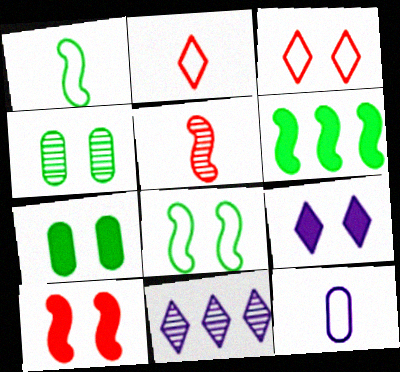[[1, 2, 12], 
[4, 5, 11], 
[7, 9, 10]]